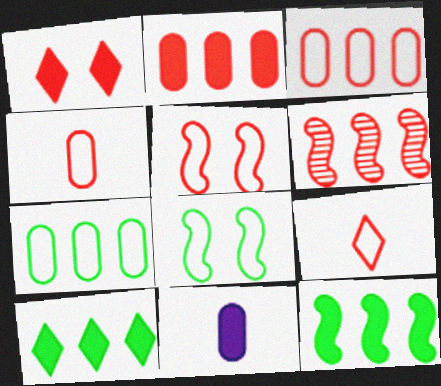[[1, 4, 6], 
[1, 11, 12], 
[3, 5, 9]]